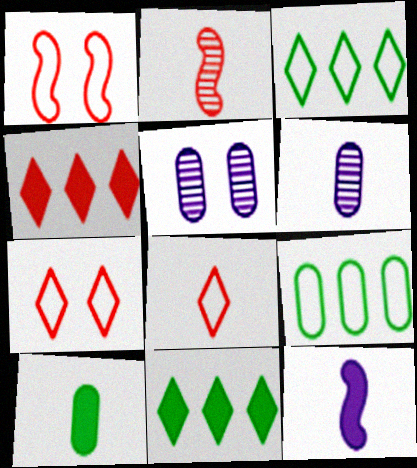[[1, 6, 11]]